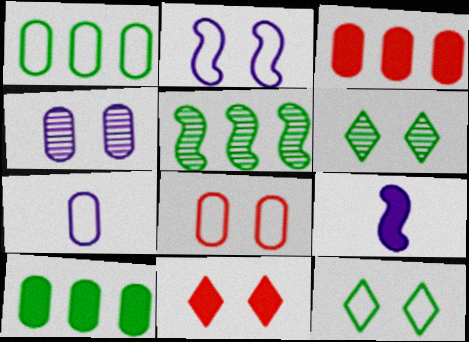[[1, 7, 8], 
[2, 8, 12], 
[5, 7, 11], 
[9, 10, 11]]